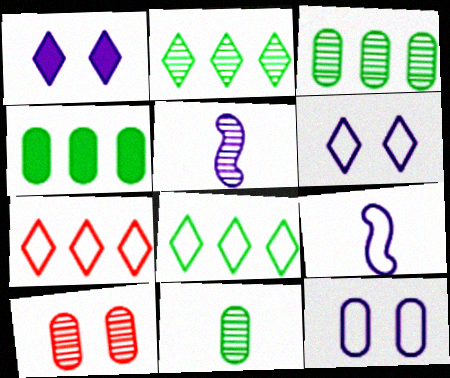[[2, 5, 10]]